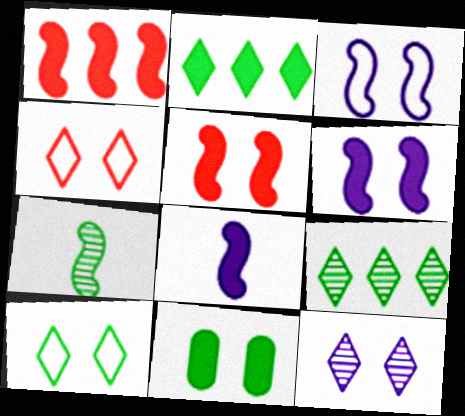[[1, 3, 7]]